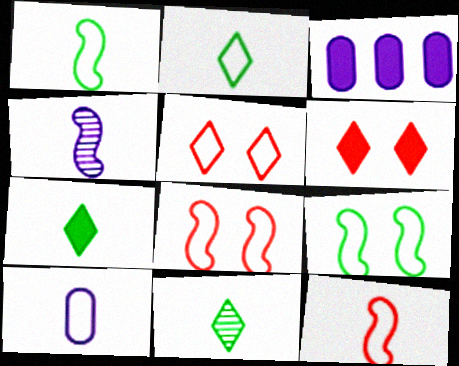[[2, 7, 11], 
[2, 10, 12], 
[3, 8, 11]]